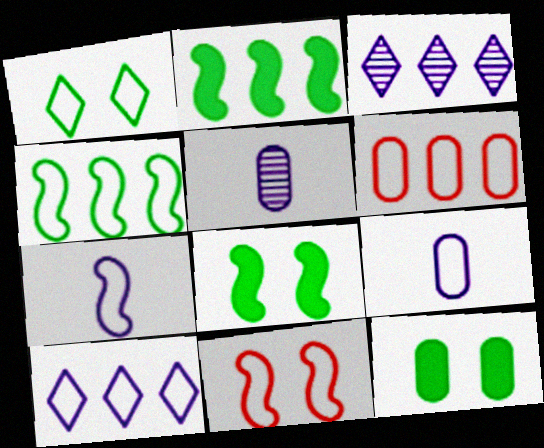[[1, 6, 7], 
[2, 3, 6], 
[4, 6, 10], 
[4, 7, 11], 
[5, 6, 12]]